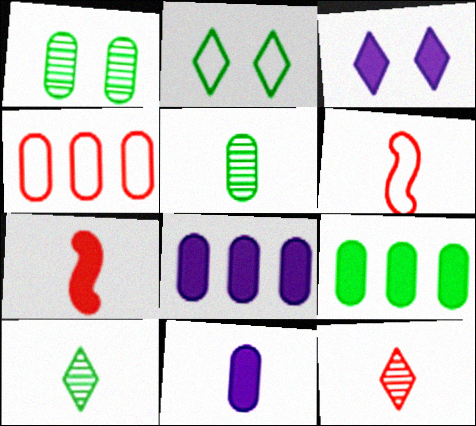[[1, 4, 11], 
[3, 7, 9], 
[6, 10, 11]]